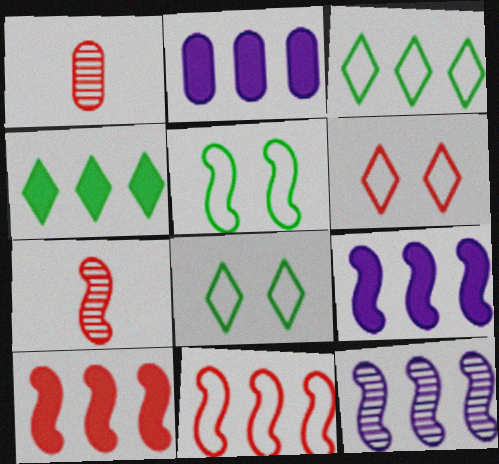[[1, 6, 10], 
[1, 8, 9], 
[2, 4, 10], 
[2, 7, 8], 
[5, 7, 9]]